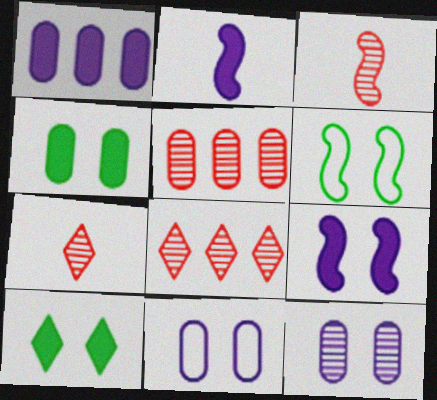[[1, 6, 7]]